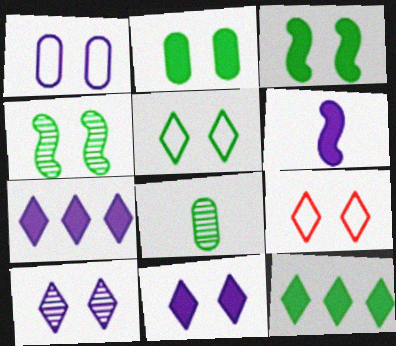[[2, 4, 5]]